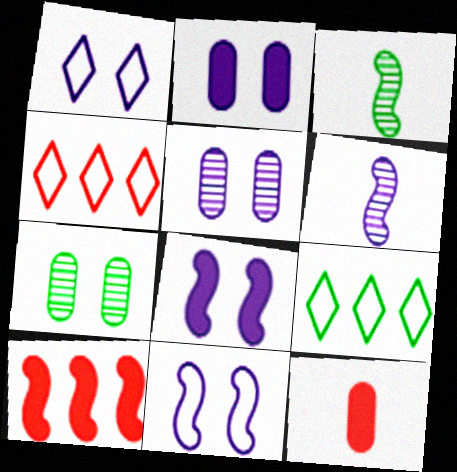[[1, 5, 8], 
[2, 3, 4], 
[3, 10, 11]]